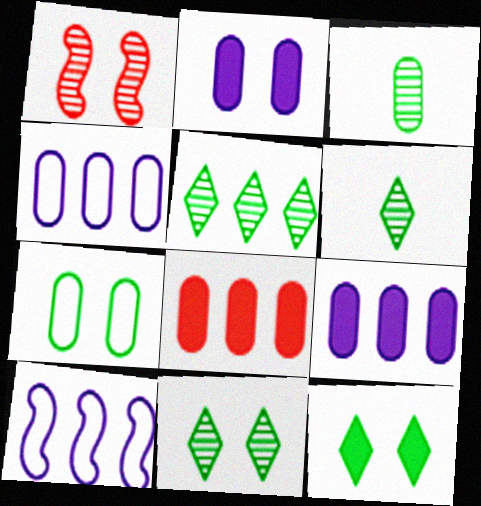[[5, 6, 11], 
[5, 8, 10]]